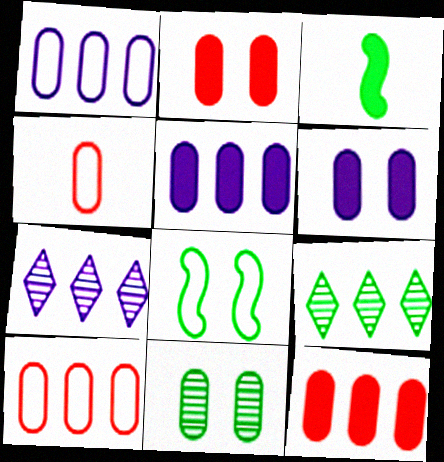[[4, 5, 11]]